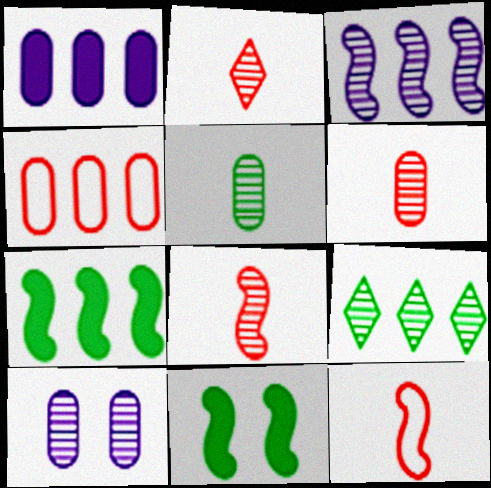[[2, 6, 8], 
[3, 11, 12], 
[8, 9, 10]]